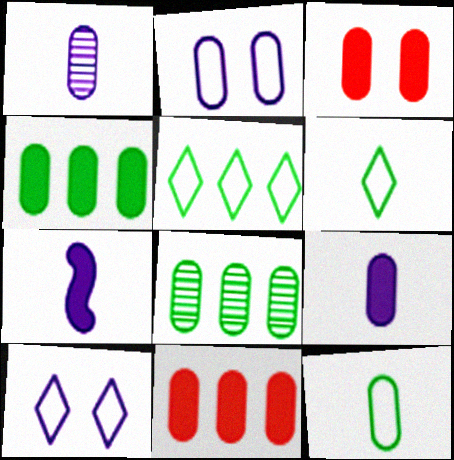[[3, 4, 9]]